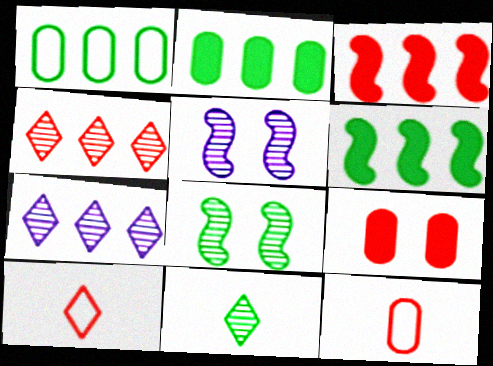[[1, 3, 7], 
[2, 5, 10]]